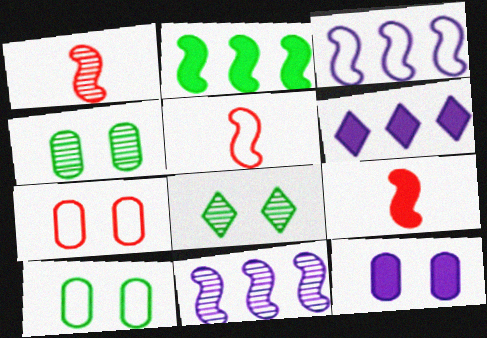[[1, 5, 9], 
[1, 6, 10], 
[4, 5, 6], 
[4, 7, 12]]